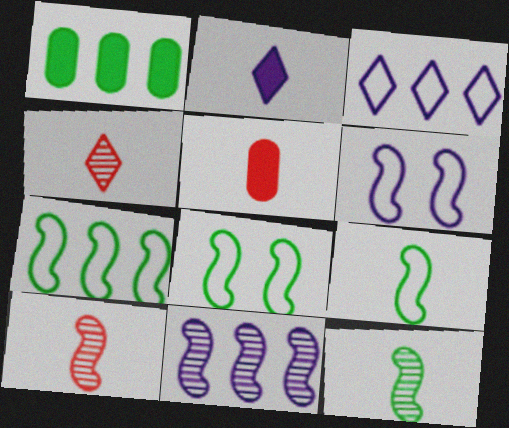[[1, 4, 6], 
[7, 8, 9]]